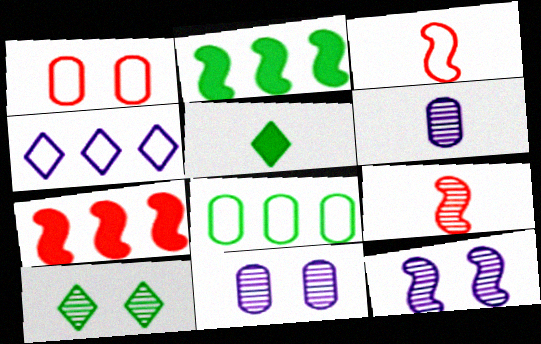[[2, 3, 12], 
[3, 5, 6]]